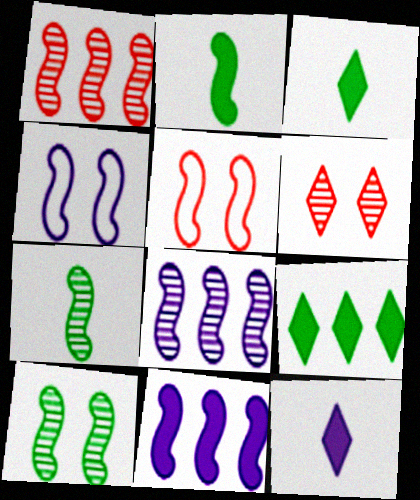[[1, 2, 4], 
[2, 5, 8], 
[5, 7, 11]]